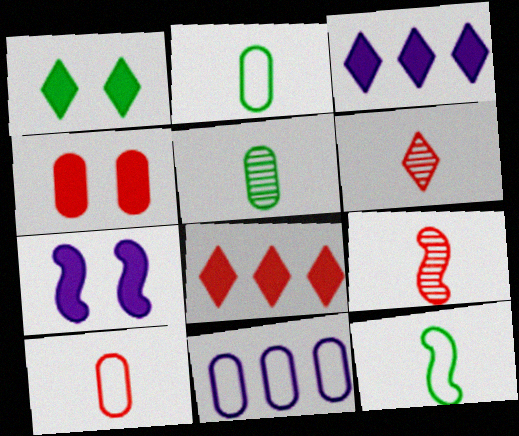[[1, 4, 7], 
[1, 9, 11], 
[4, 5, 11]]